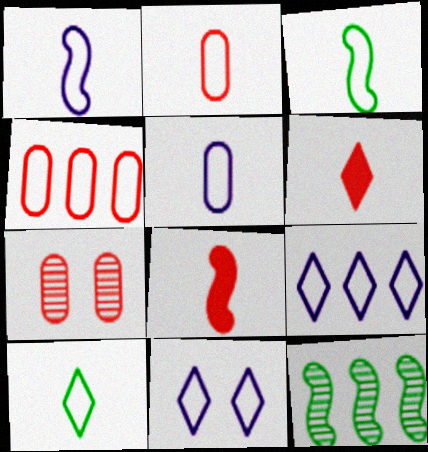[[1, 2, 10], 
[3, 4, 11]]